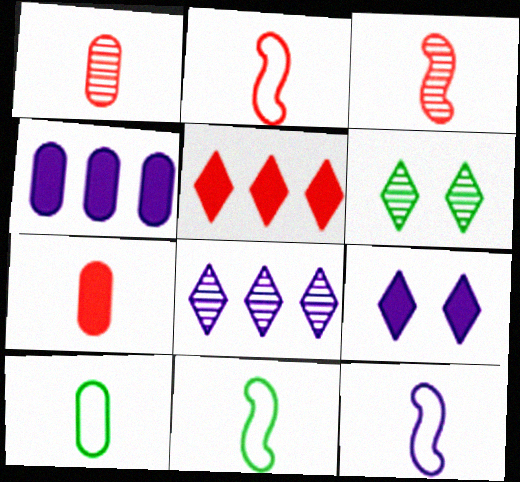[[2, 4, 6], 
[2, 11, 12]]